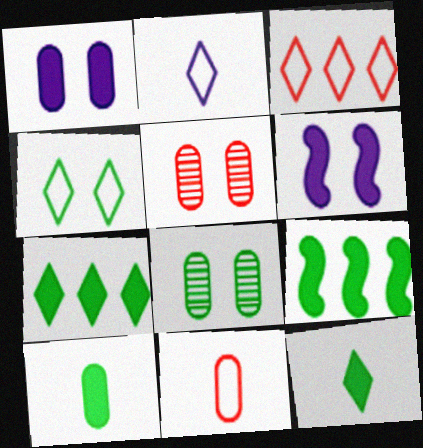[[2, 3, 4], 
[2, 5, 9], 
[4, 5, 6]]